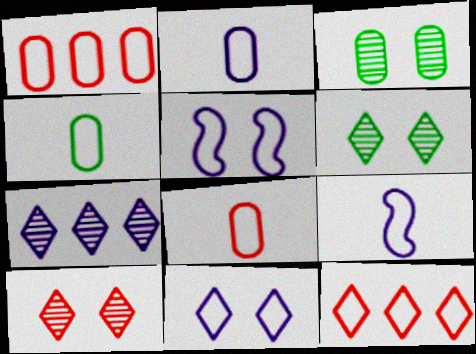[[2, 4, 8], 
[4, 5, 12]]